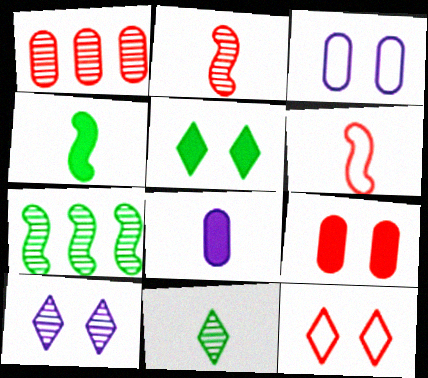[[5, 10, 12], 
[6, 8, 11], 
[7, 8, 12]]